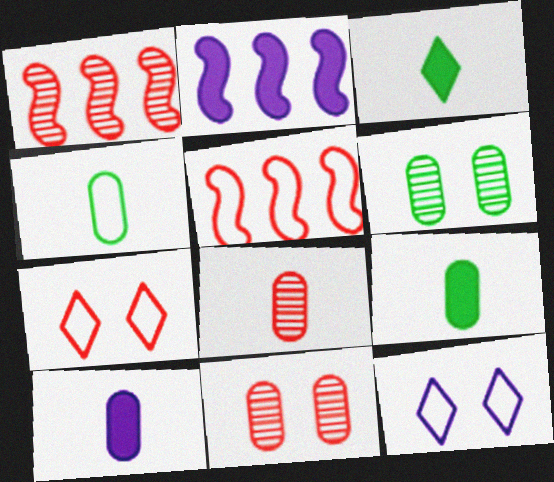[[1, 9, 12], 
[4, 5, 12], 
[4, 8, 10]]